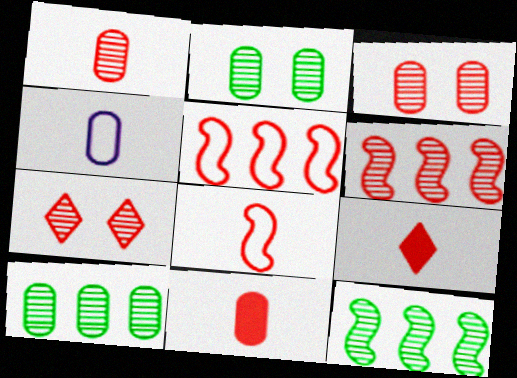[[1, 6, 7], 
[1, 8, 9], 
[3, 5, 9], 
[5, 7, 11]]